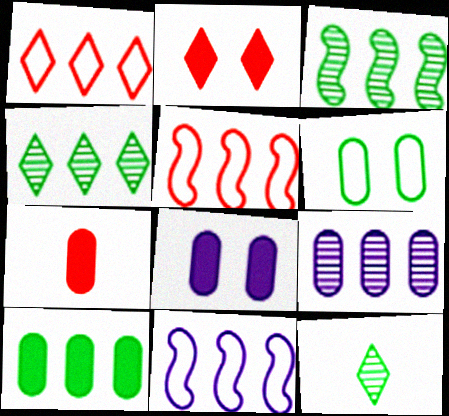[[5, 8, 12], 
[6, 7, 9], 
[7, 8, 10]]